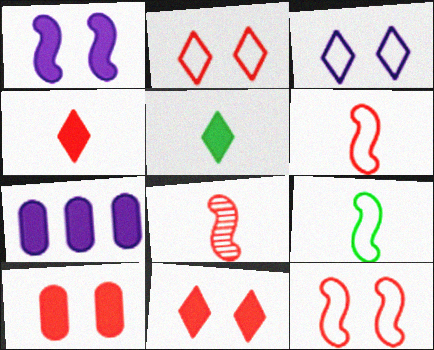[]